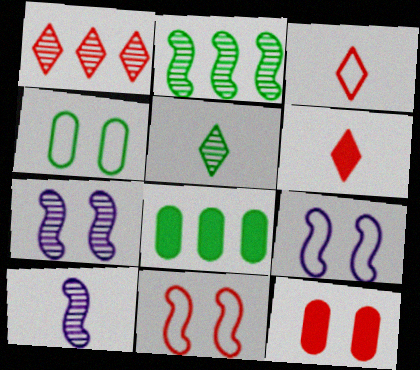[[3, 7, 8]]